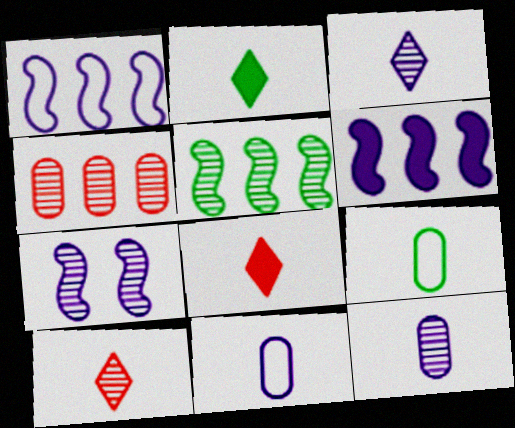[]